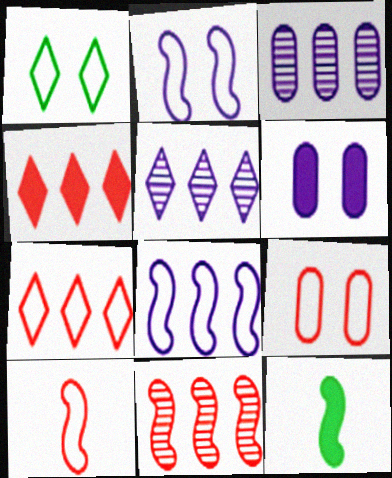[[1, 2, 9], 
[2, 11, 12], 
[4, 6, 12], 
[5, 9, 12], 
[7, 9, 10]]